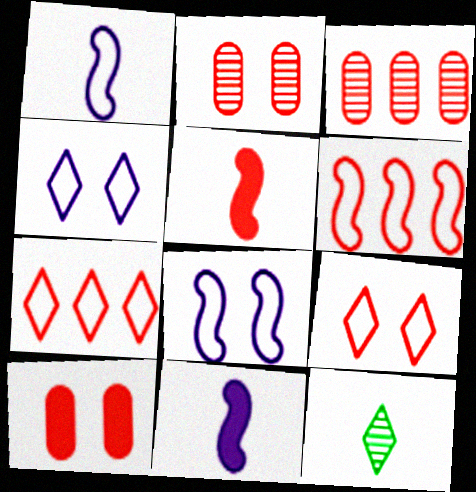[[2, 5, 7], 
[3, 5, 9]]